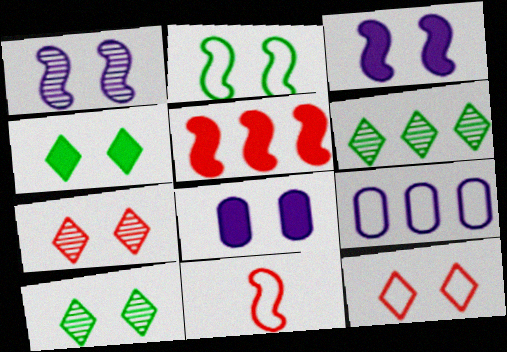[[2, 7, 8], 
[5, 6, 9], 
[6, 8, 11]]